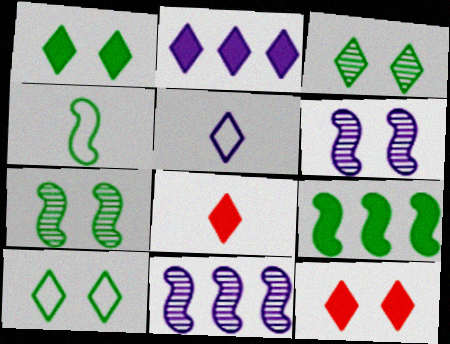[[1, 2, 8], 
[1, 3, 10], 
[4, 7, 9]]